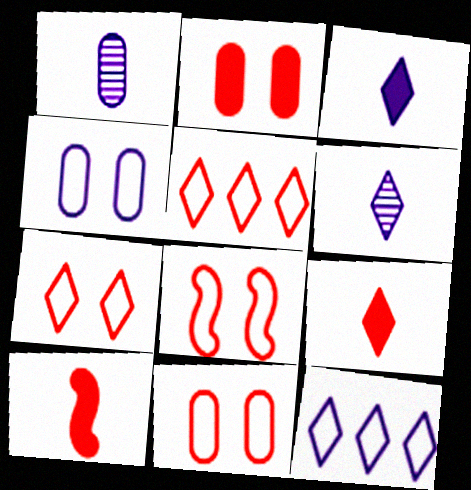[[7, 8, 11]]